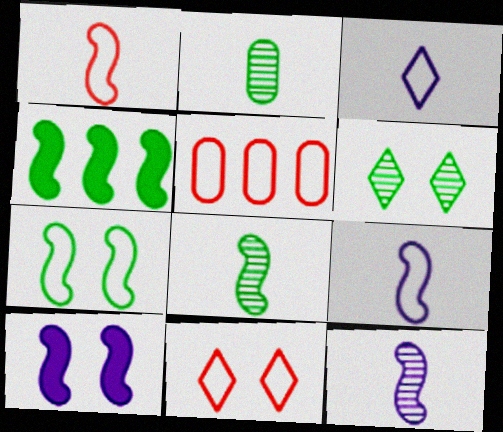[[1, 5, 11], 
[3, 5, 7], 
[4, 7, 8]]